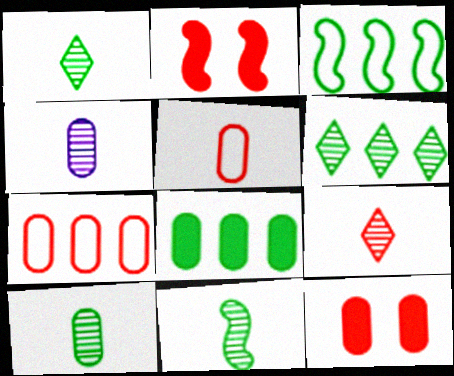[[1, 10, 11], 
[2, 7, 9], 
[3, 6, 8], 
[4, 9, 11]]